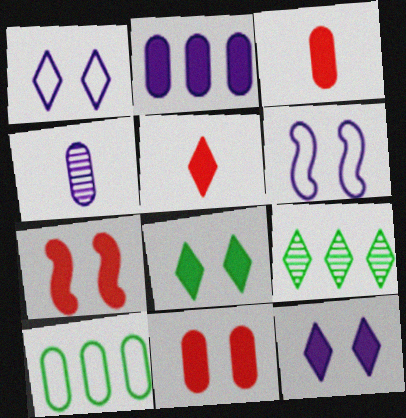[[1, 5, 9], 
[3, 6, 9], 
[4, 10, 11]]